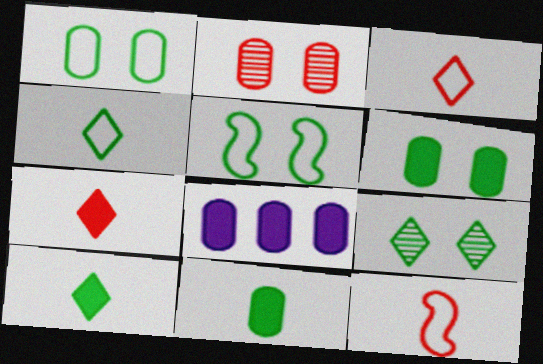[[5, 6, 9], 
[8, 9, 12]]